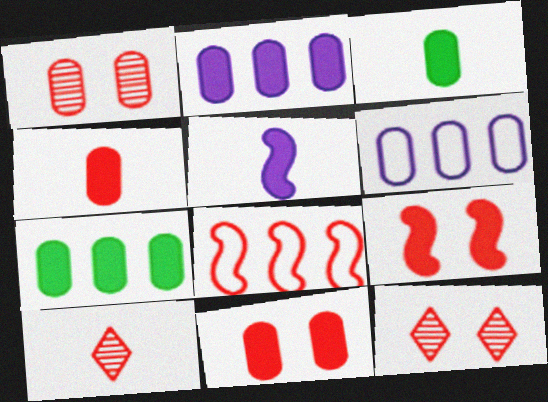[[1, 3, 6], 
[2, 3, 11], 
[4, 8, 12], 
[8, 10, 11]]